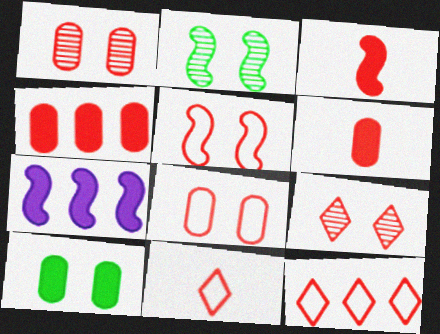[[1, 3, 12]]